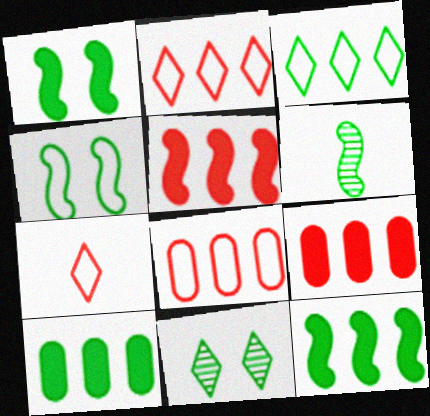[[4, 6, 12]]